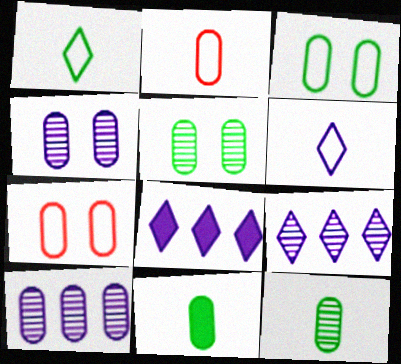[[7, 10, 11]]